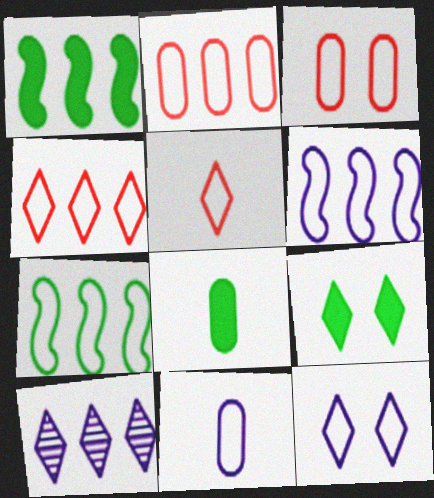[[1, 2, 10], 
[1, 8, 9], 
[5, 9, 10], 
[6, 11, 12]]